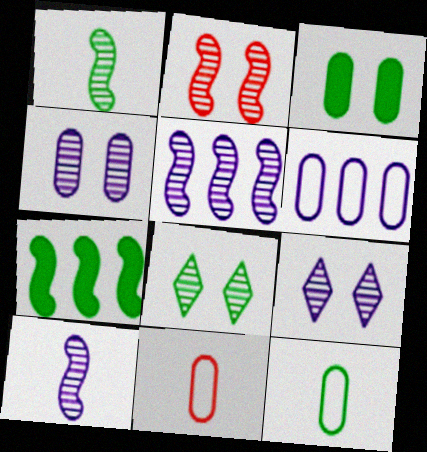[[1, 2, 5], 
[2, 4, 8], 
[7, 8, 12], 
[7, 9, 11]]